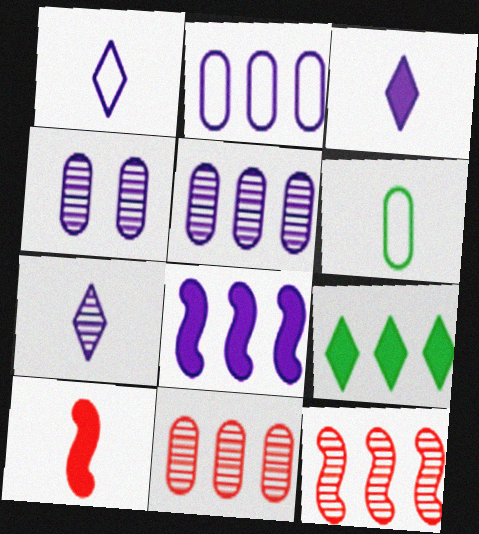[[1, 3, 7], 
[1, 4, 8], 
[2, 9, 12], 
[6, 7, 10]]